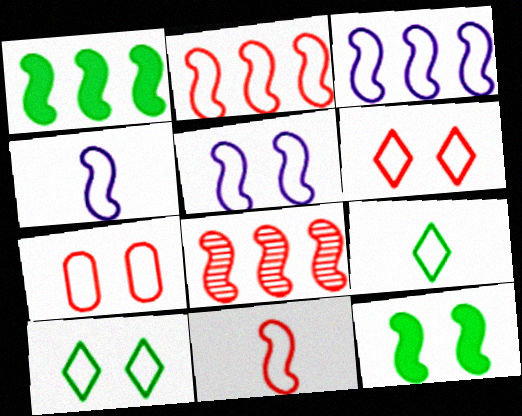[[1, 3, 8], 
[3, 4, 5], 
[3, 7, 9], 
[4, 8, 12], 
[5, 7, 10]]